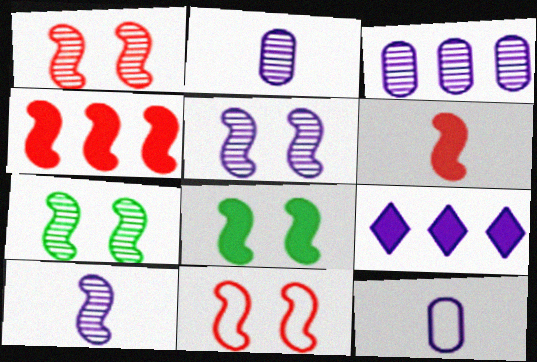[[1, 5, 7], 
[5, 8, 11], 
[5, 9, 12]]